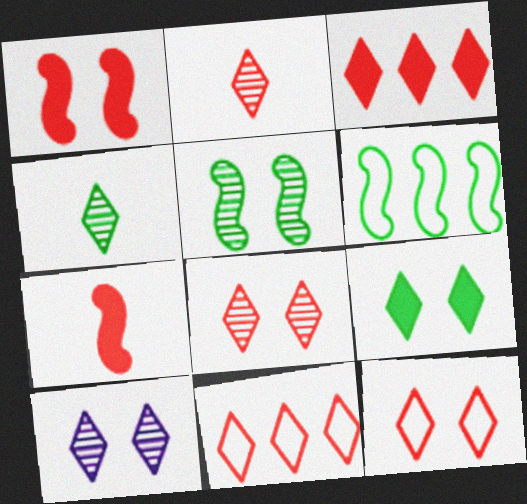[[2, 3, 12], 
[9, 10, 12]]